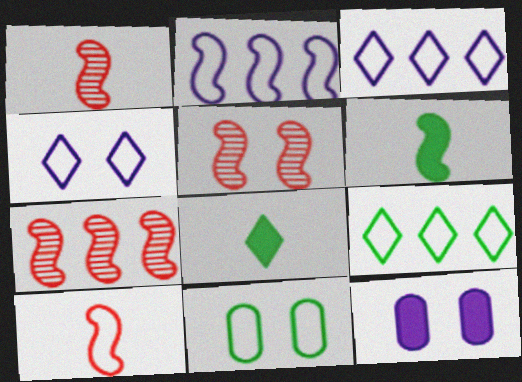[[1, 5, 7], 
[1, 9, 12], 
[2, 5, 6], 
[3, 10, 11]]